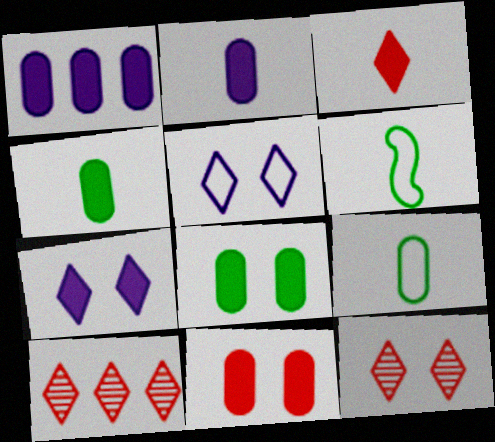[[1, 4, 11], 
[1, 6, 12]]